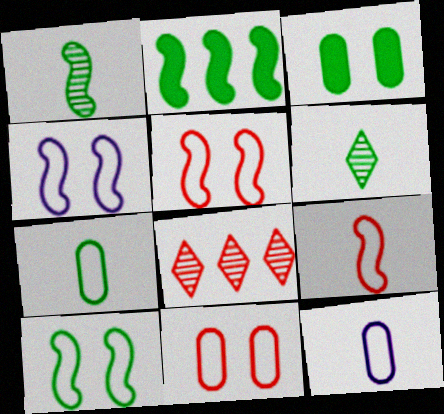[[1, 2, 10], 
[4, 5, 10]]